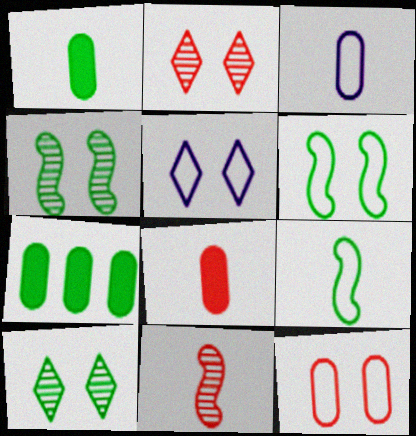[[5, 6, 12], 
[5, 7, 11], 
[7, 9, 10]]